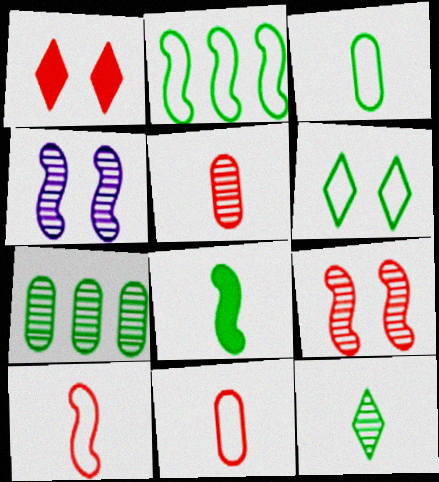[[2, 3, 6], 
[3, 8, 12], 
[6, 7, 8]]